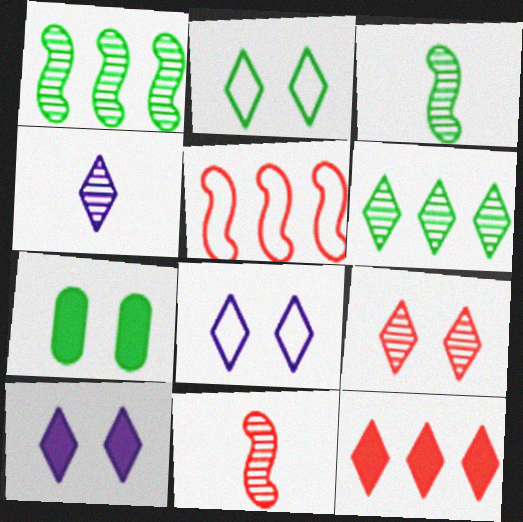[[2, 4, 12], 
[2, 9, 10], 
[4, 5, 7], 
[4, 6, 9]]